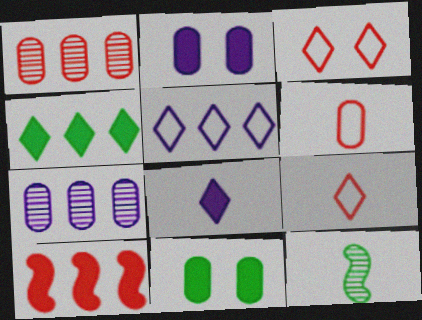[[6, 7, 11], 
[6, 8, 12], 
[8, 10, 11]]